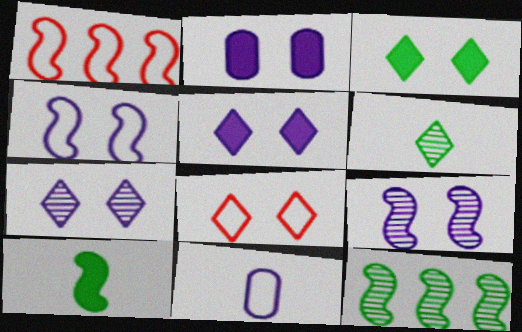[[1, 2, 6], 
[1, 9, 10], 
[2, 4, 7], 
[3, 7, 8]]